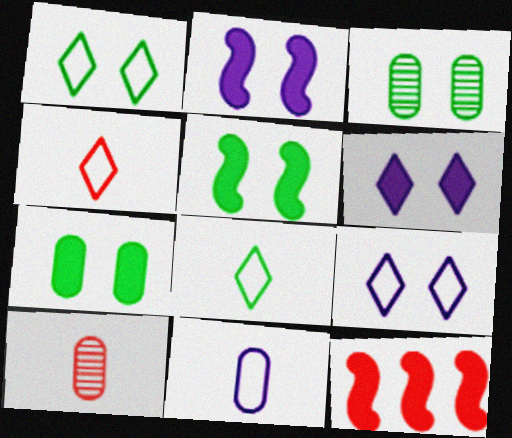[[1, 3, 5]]